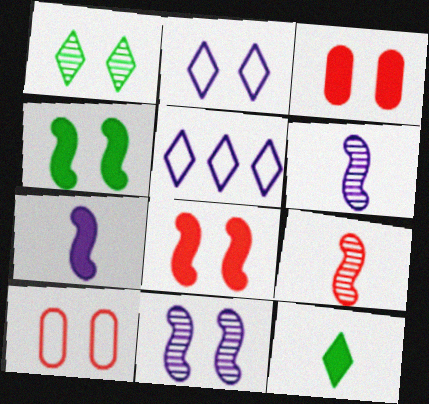[]